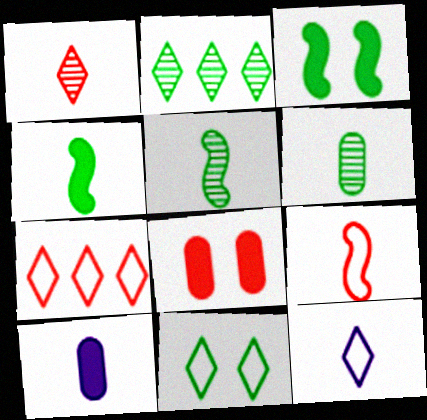[[7, 11, 12]]